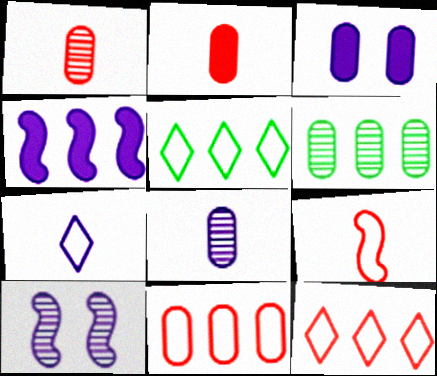[[2, 5, 10], 
[4, 6, 12]]